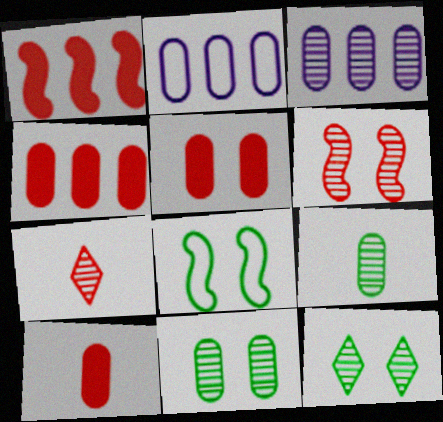[[2, 5, 9], 
[2, 10, 11], 
[4, 5, 10]]